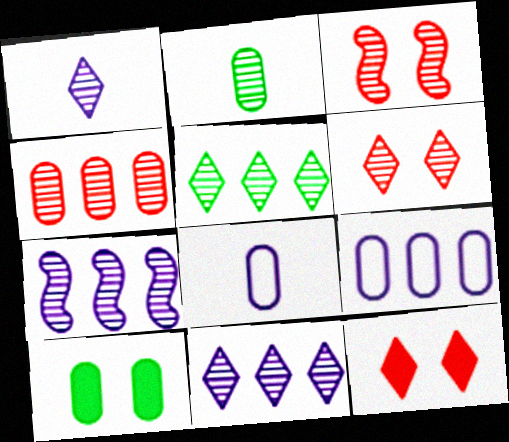[[1, 5, 6], 
[2, 3, 11], 
[2, 6, 7], 
[4, 5, 7], 
[4, 8, 10]]